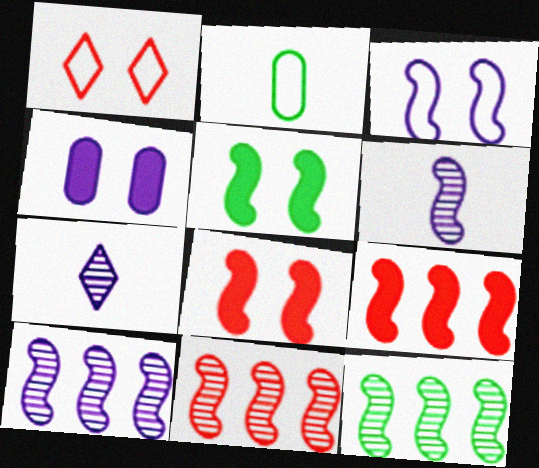[[10, 11, 12]]